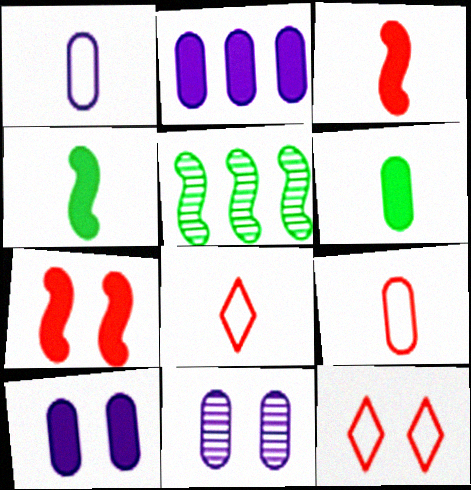[[1, 2, 11], 
[5, 8, 10]]